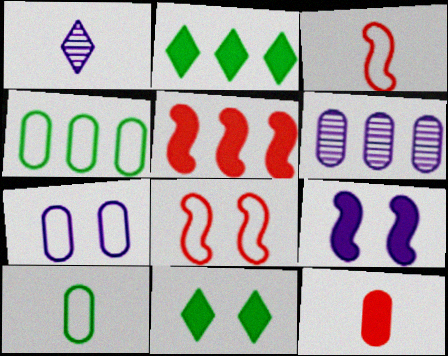[[2, 9, 12], 
[3, 6, 11]]